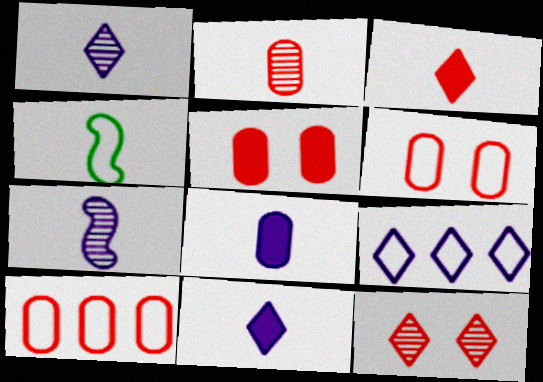[[2, 4, 11], 
[2, 5, 10], 
[4, 6, 9]]